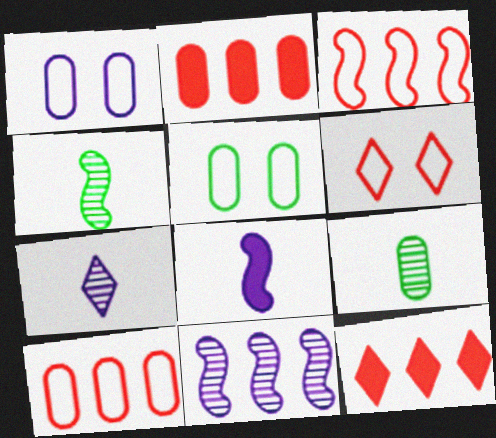[[1, 2, 9], 
[1, 4, 12]]